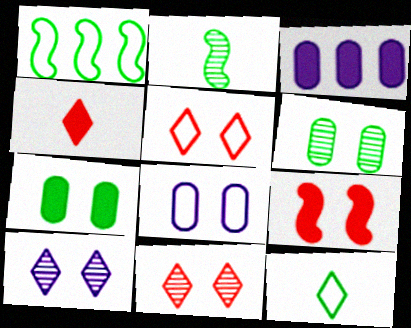[[2, 3, 5]]